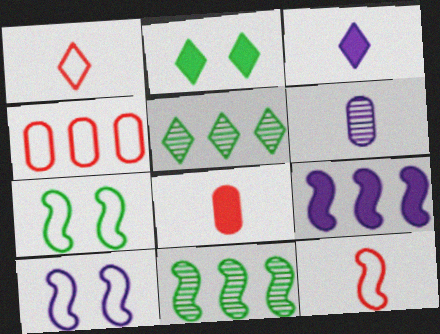[[2, 8, 9], 
[4, 5, 9], 
[5, 8, 10]]